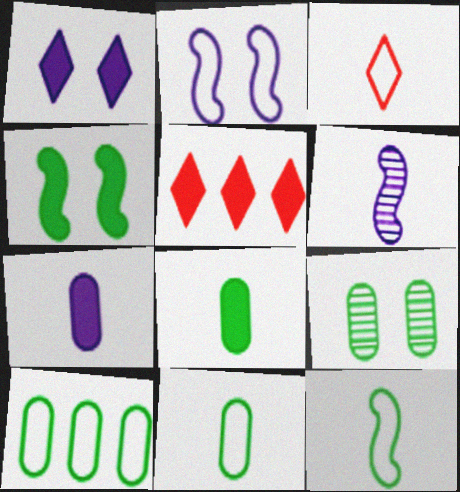[[2, 3, 10], 
[3, 6, 8], 
[4, 5, 7], 
[8, 9, 10]]